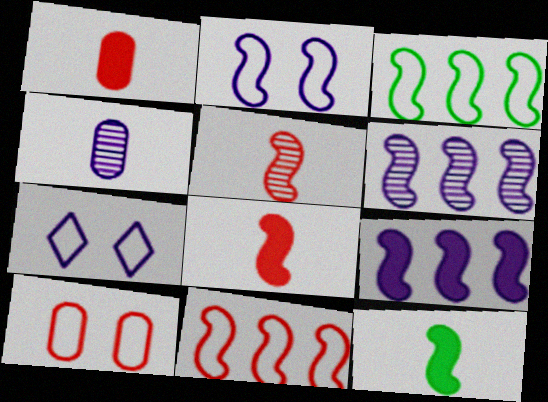[[4, 7, 9]]